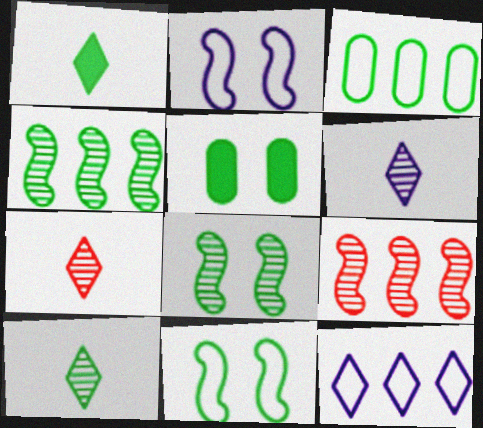[[1, 3, 8], 
[6, 7, 10]]